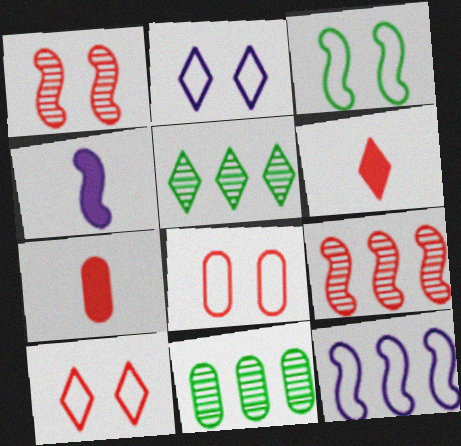[[2, 3, 8], 
[2, 5, 6], 
[3, 4, 9], 
[4, 5, 8], 
[4, 10, 11], 
[6, 8, 9], 
[7, 9, 10]]